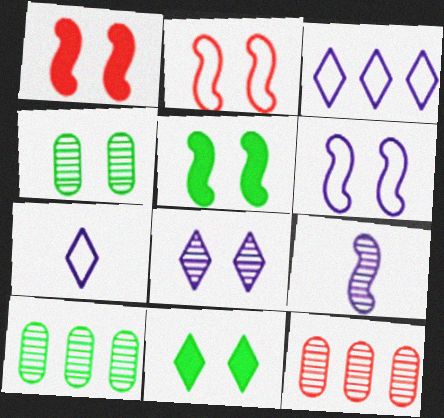[[1, 7, 10], 
[5, 7, 12]]